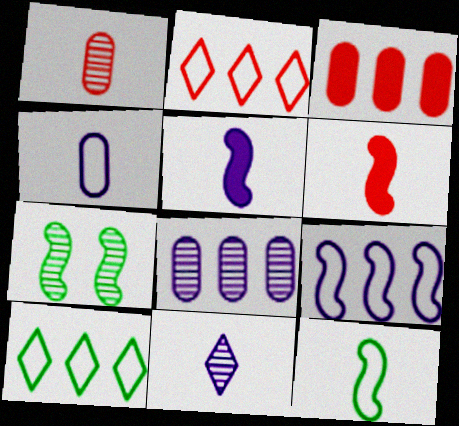[[4, 5, 11], 
[6, 7, 9]]